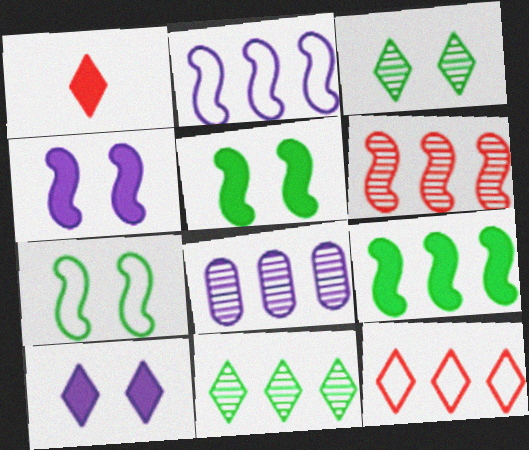[[1, 7, 8], 
[2, 6, 9], 
[6, 8, 11], 
[8, 9, 12]]